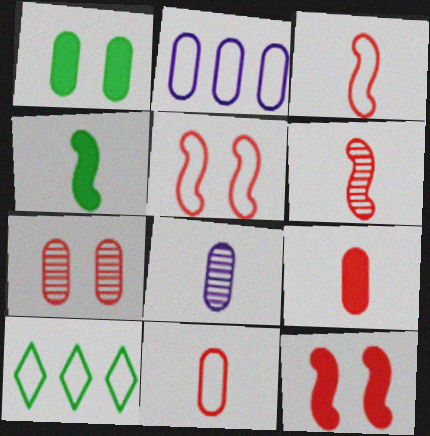[[8, 10, 12]]